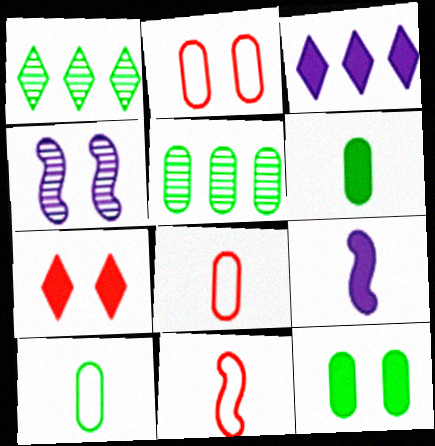[[1, 2, 9], 
[5, 10, 12]]